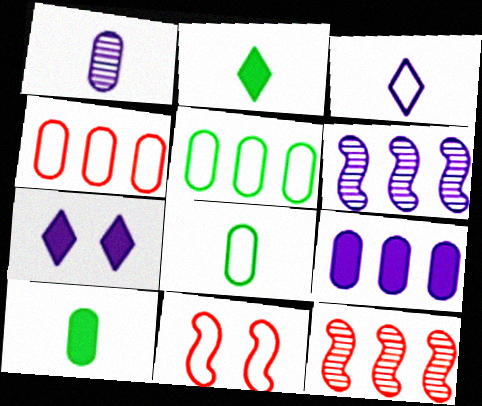[[3, 5, 11], 
[7, 8, 12]]